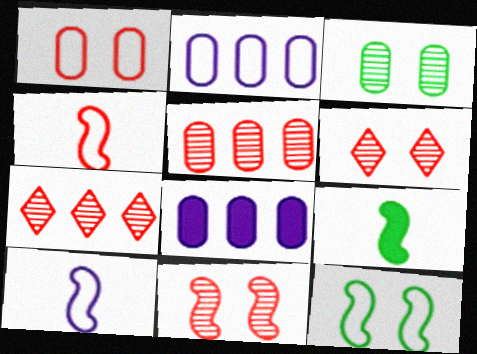[[2, 6, 9]]